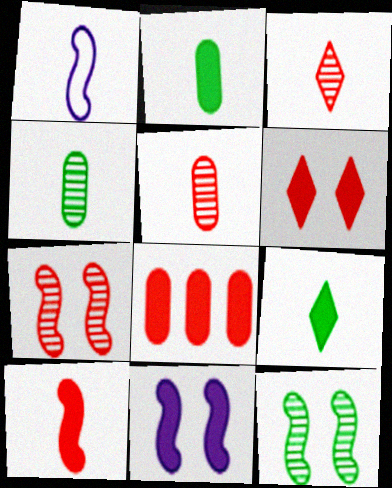[[1, 2, 3], 
[1, 5, 9], 
[6, 8, 10], 
[8, 9, 11]]